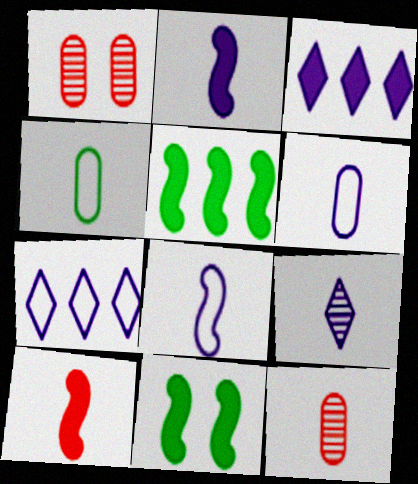[[2, 6, 9], 
[4, 9, 10], 
[7, 11, 12]]